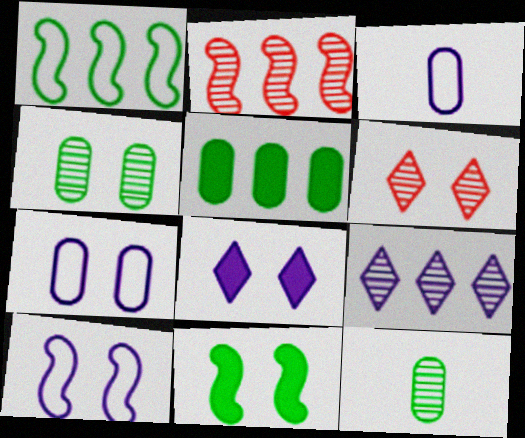[[6, 7, 11]]